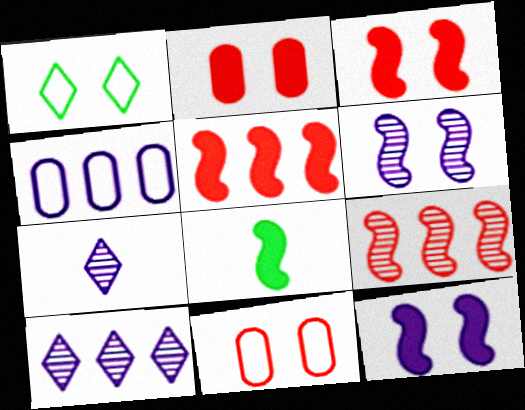[[1, 2, 6], 
[4, 7, 12], 
[5, 8, 12], 
[8, 10, 11]]